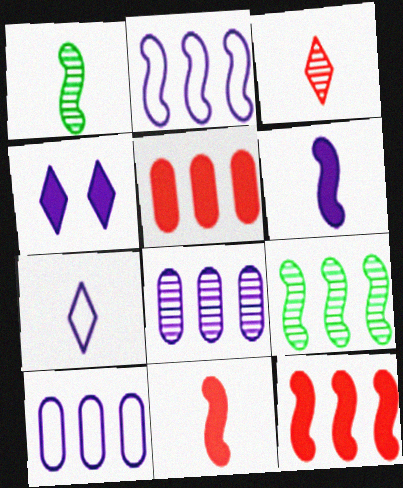[[2, 9, 12]]